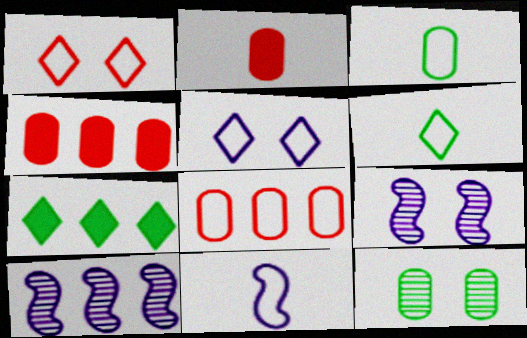[[4, 6, 9], 
[7, 8, 10]]